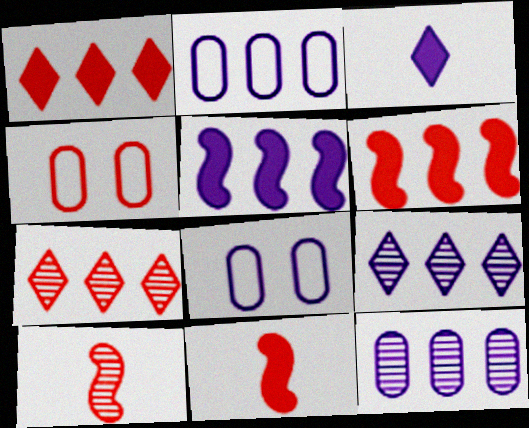[[1, 4, 10], 
[2, 5, 9], 
[4, 7, 11]]